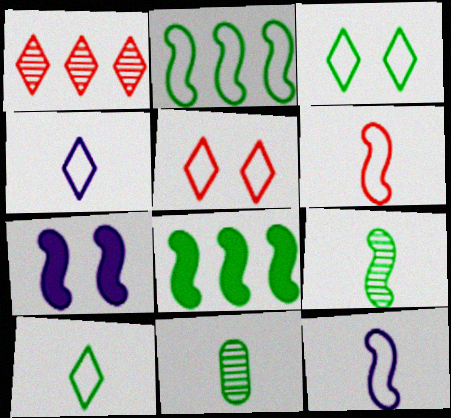[[3, 8, 11]]